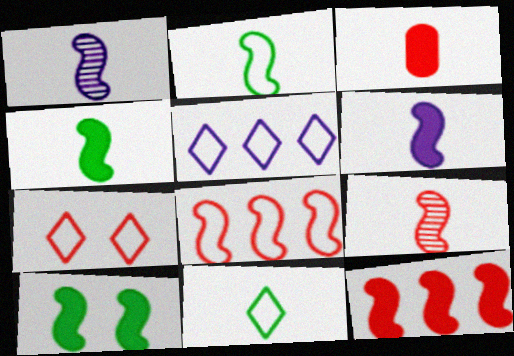[[1, 3, 11], 
[1, 8, 10], 
[2, 6, 9], 
[5, 7, 11], 
[6, 10, 12]]